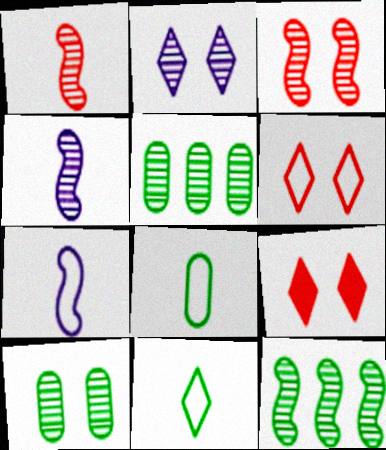[[1, 2, 5], 
[2, 3, 10], 
[3, 4, 12], 
[5, 7, 9]]